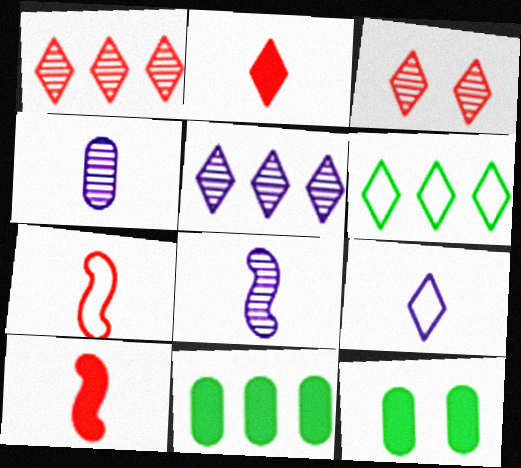[[5, 7, 12]]